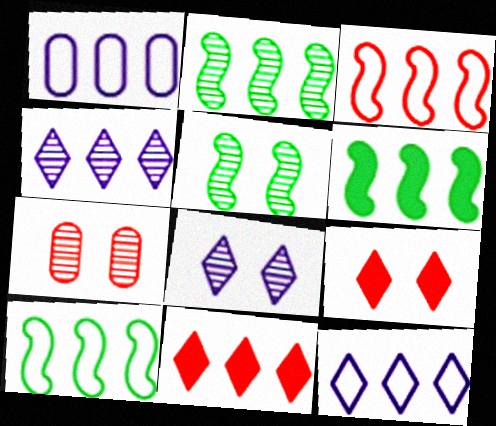[[1, 2, 11], 
[2, 6, 10], 
[5, 7, 8]]